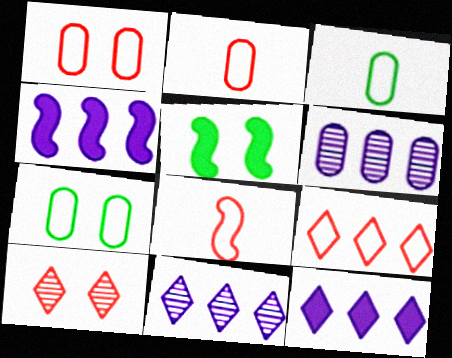[[1, 8, 9], 
[2, 5, 11], 
[3, 4, 10]]